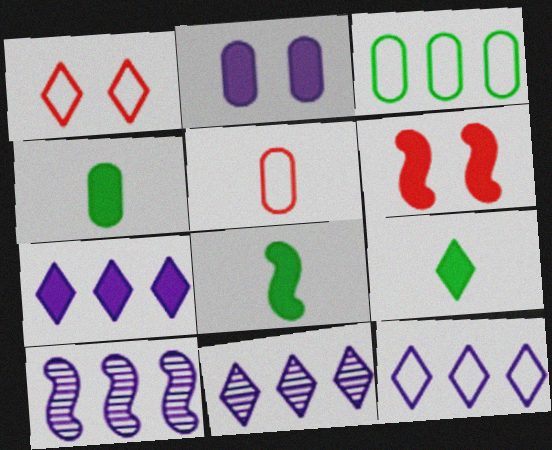[[1, 4, 10], 
[1, 9, 11], 
[4, 6, 7], 
[4, 8, 9], 
[7, 11, 12]]